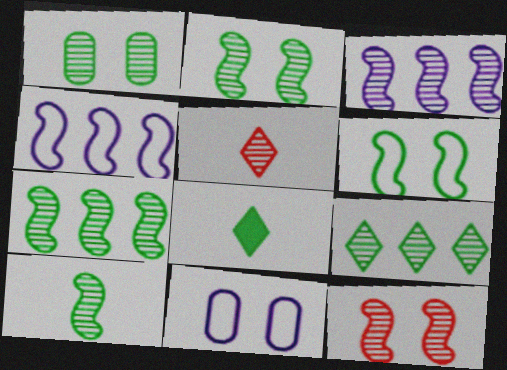[[1, 3, 5], 
[1, 9, 10], 
[2, 7, 10], 
[3, 10, 12]]